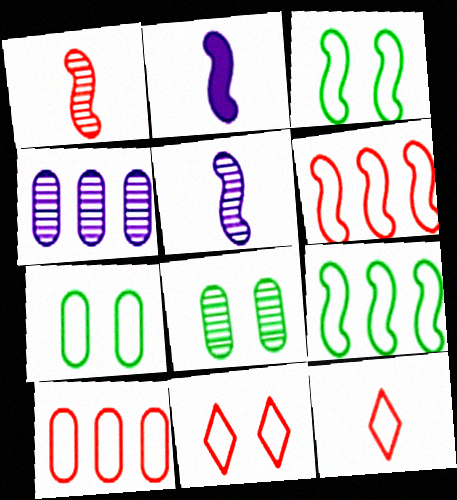[]